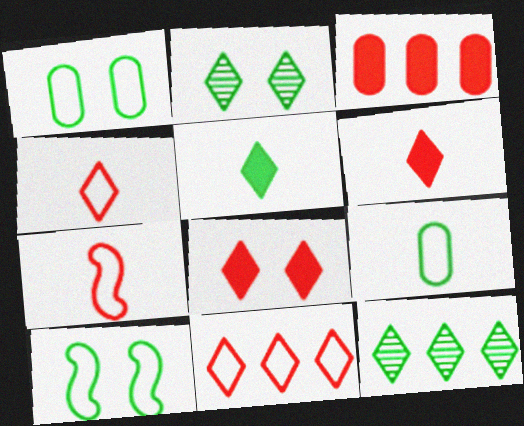[]